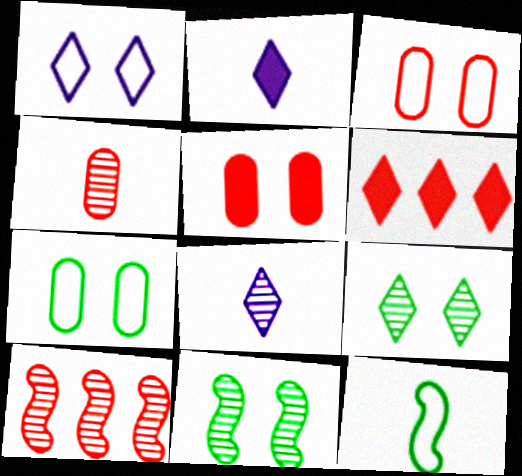[[1, 5, 11], 
[2, 4, 12], 
[2, 7, 10]]